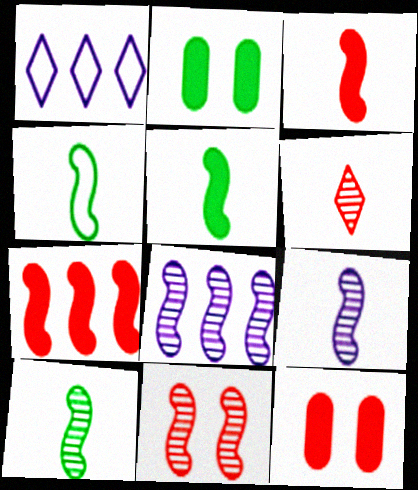[[1, 10, 12], 
[3, 4, 9], 
[4, 5, 10], 
[8, 10, 11]]